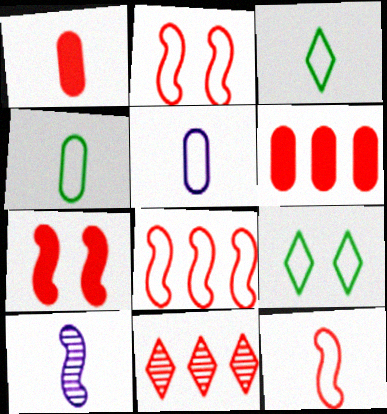[[1, 2, 11], 
[1, 3, 10], 
[2, 8, 12], 
[3, 5, 12], 
[5, 8, 9], 
[6, 8, 11], 
[6, 9, 10]]